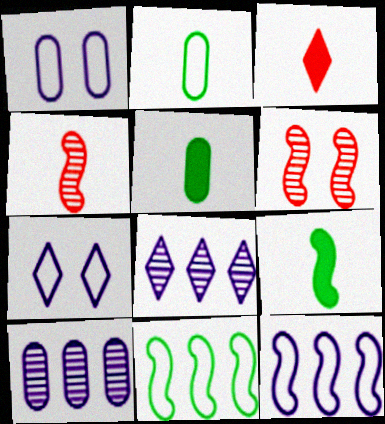[[6, 9, 12]]